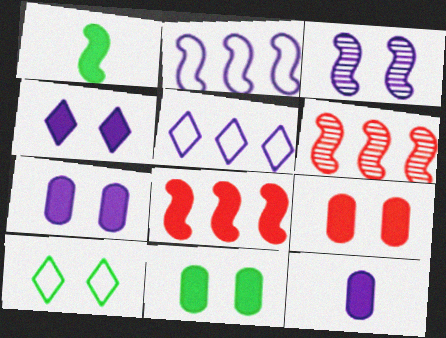[[3, 5, 12], 
[3, 9, 10], 
[6, 10, 12], 
[7, 9, 11]]